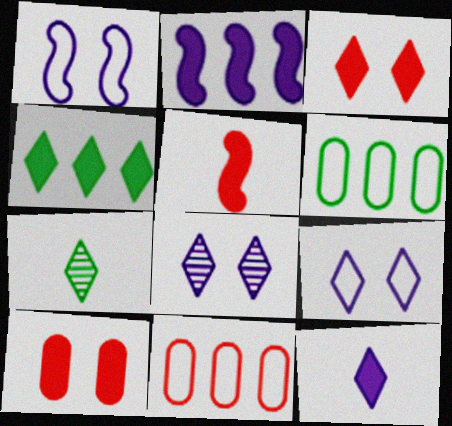[[3, 4, 12], 
[5, 6, 8]]